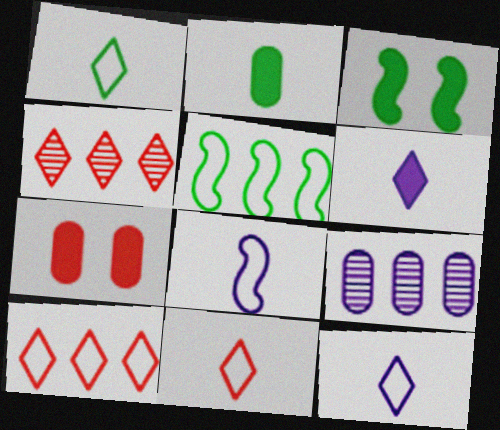[[1, 11, 12], 
[3, 9, 11]]